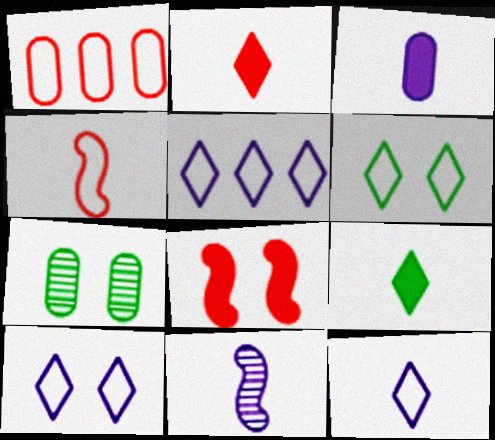[[1, 3, 7], 
[3, 11, 12], 
[5, 10, 12], 
[7, 8, 10]]